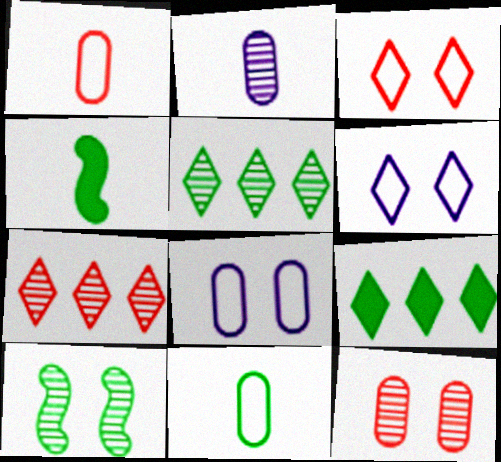[[2, 7, 10], 
[4, 7, 8], 
[9, 10, 11]]